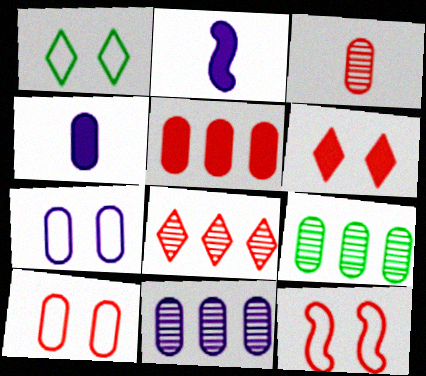[[1, 7, 12], 
[3, 5, 10], 
[4, 7, 11], 
[4, 9, 10]]